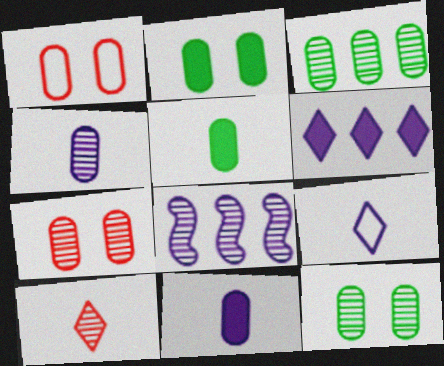[[1, 3, 11], 
[3, 4, 7], 
[8, 10, 12]]